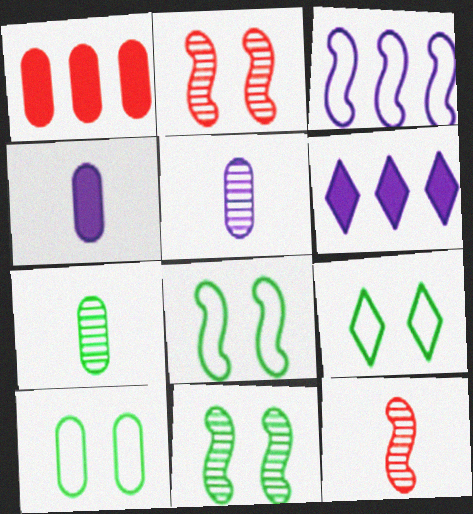[[1, 5, 10], 
[6, 10, 12], 
[8, 9, 10]]